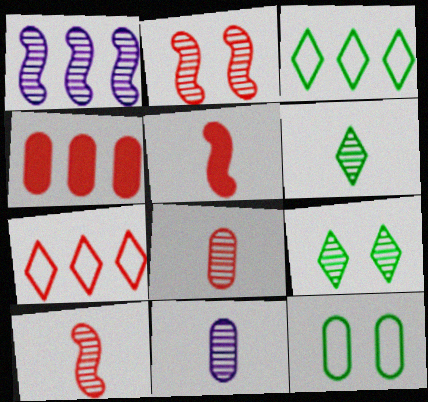[[1, 3, 4], 
[1, 8, 9], 
[4, 11, 12], 
[6, 10, 11]]